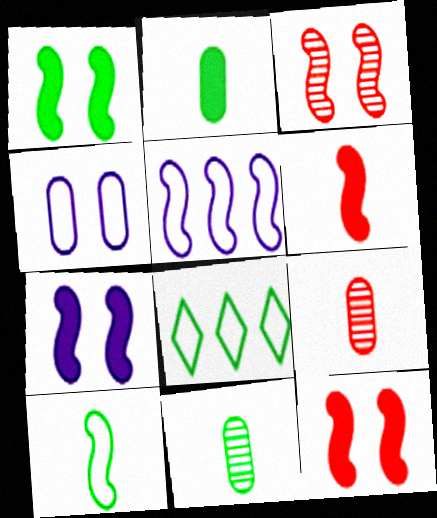[[1, 7, 12], 
[1, 8, 11], 
[7, 8, 9]]